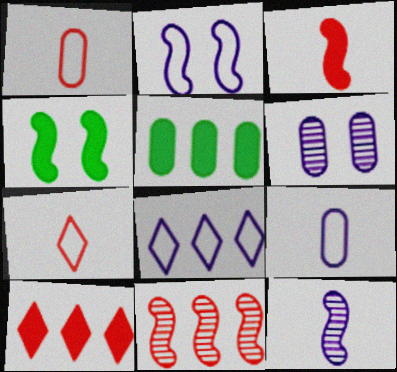[[1, 5, 6], 
[2, 8, 9], 
[5, 8, 11]]